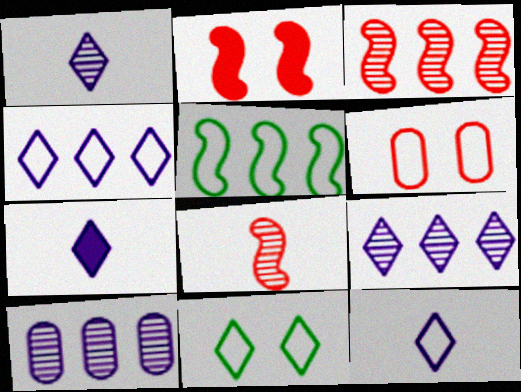[[1, 7, 12], 
[5, 6, 12]]